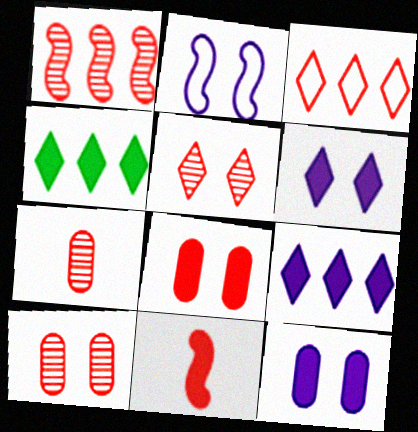[[1, 5, 7], 
[2, 4, 7], 
[3, 10, 11], 
[4, 11, 12]]